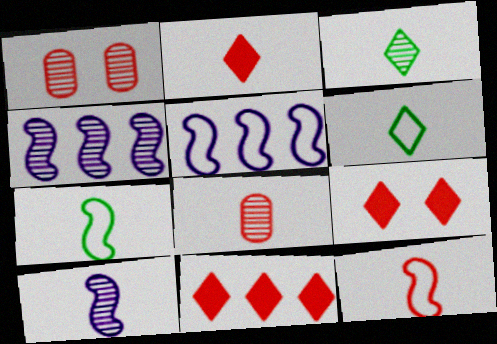[[1, 3, 4], 
[1, 11, 12], 
[2, 8, 12], 
[2, 9, 11], 
[3, 8, 10]]